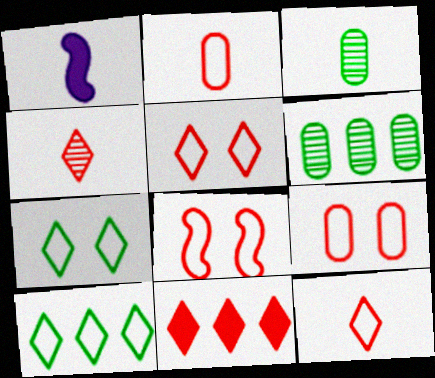[[1, 3, 12], 
[1, 5, 6], 
[4, 5, 11], 
[5, 8, 9]]